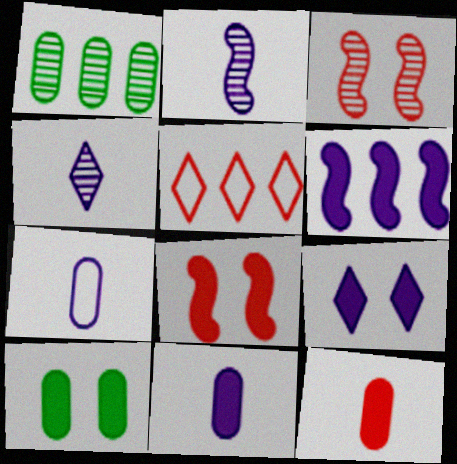[[1, 3, 4], 
[1, 5, 6], 
[2, 5, 10], 
[3, 5, 12], 
[6, 9, 11], 
[8, 9, 10]]